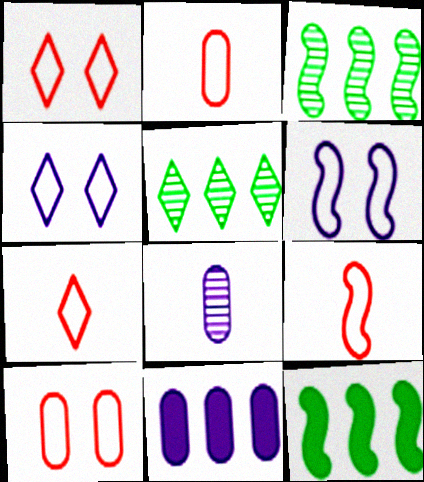[[1, 8, 12], 
[2, 7, 9]]